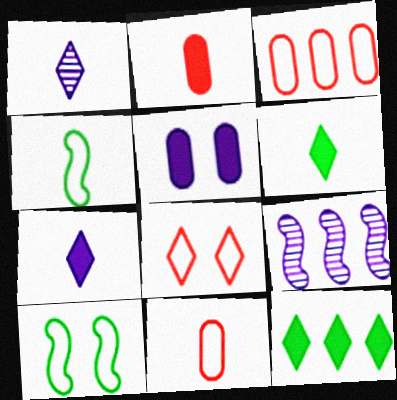[[1, 2, 4], 
[1, 8, 12], 
[3, 9, 12]]